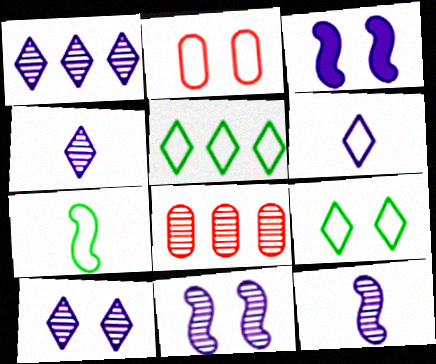[[1, 4, 10]]